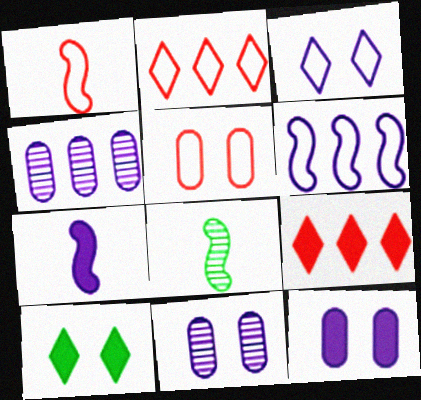[[1, 2, 5], 
[1, 4, 10], 
[1, 7, 8], 
[2, 8, 12], 
[3, 4, 7]]